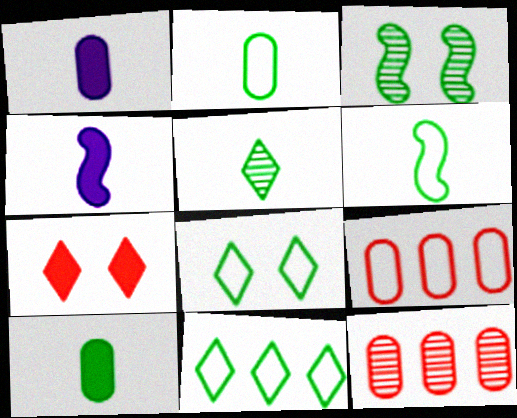[[3, 10, 11], 
[4, 8, 12], 
[5, 6, 10]]